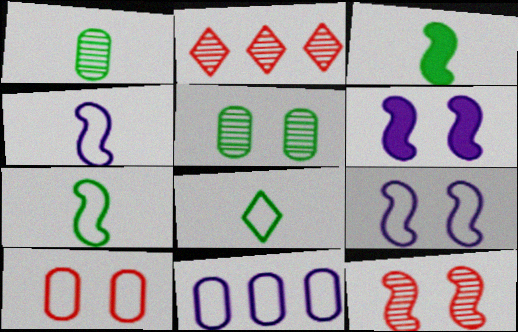[[1, 3, 8]]